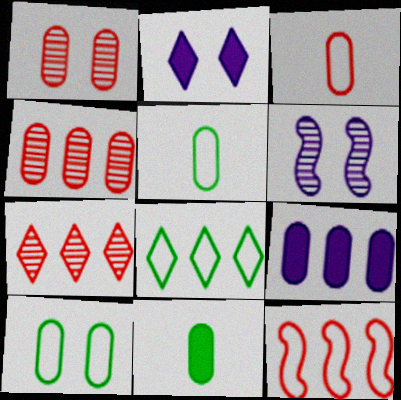[[1, 5, 9]]